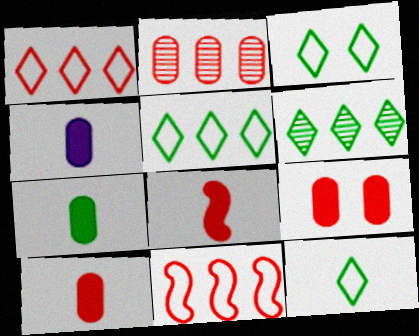[[3, 5, 12], 
[4, 7, 10]]